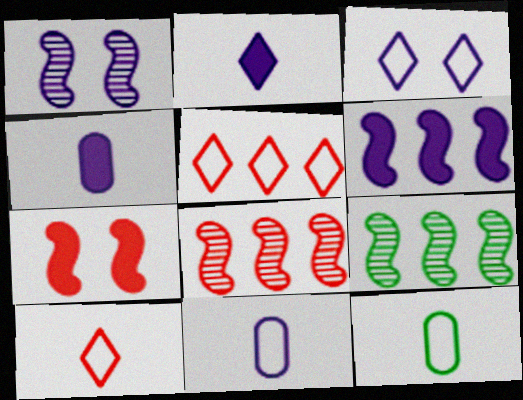[]